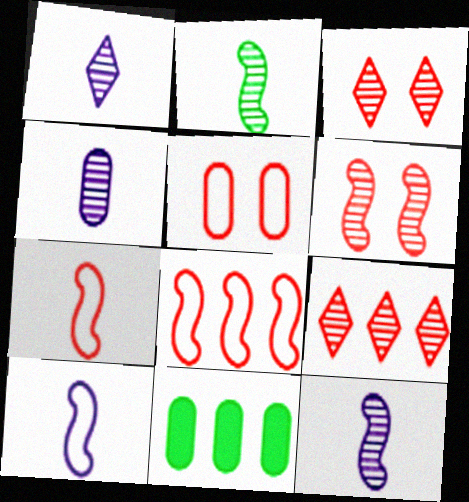[[1, 4, 12], 
[3, 10, 11], 
[4, 5, 11]]